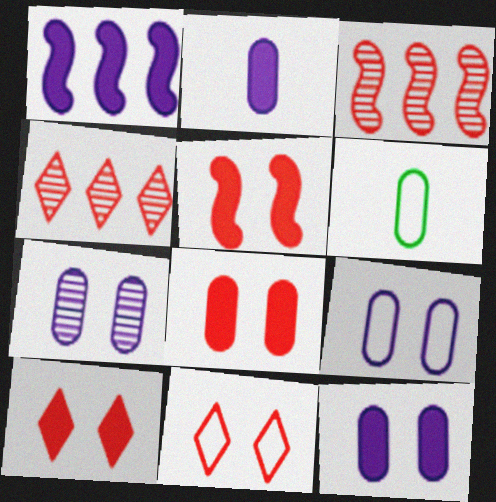[[5, 8, 10], 
[7, 9, 12]]